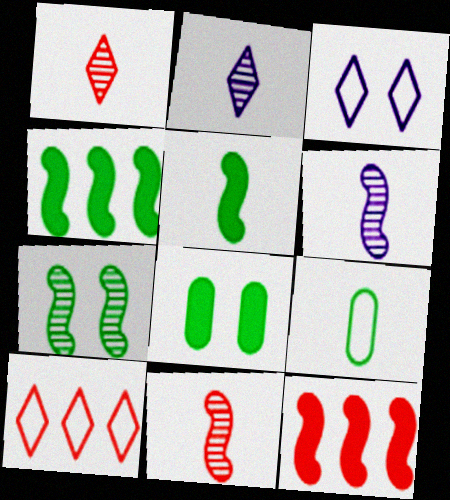[[6, 8, 10]]